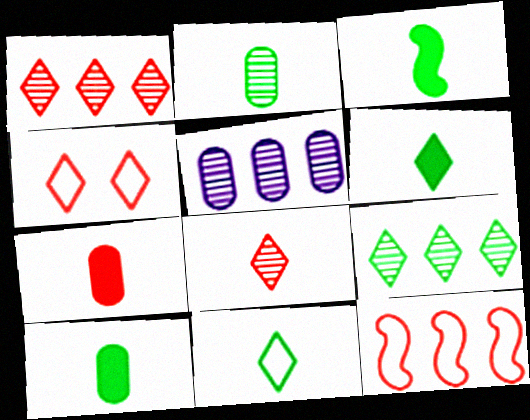[[2, 3, 11], 
[3, 4, 5], 
[3, 6, 10]]